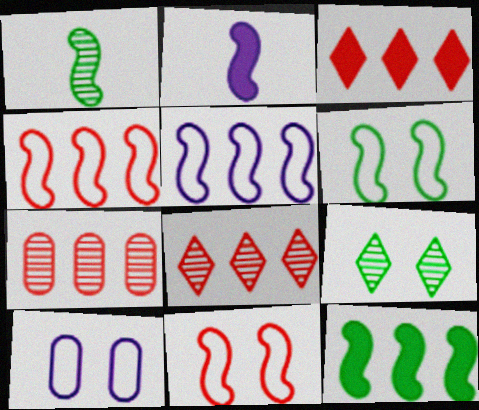[[1, 3, 10], 
[1, 6, 12], 
[3, 4, 7]]